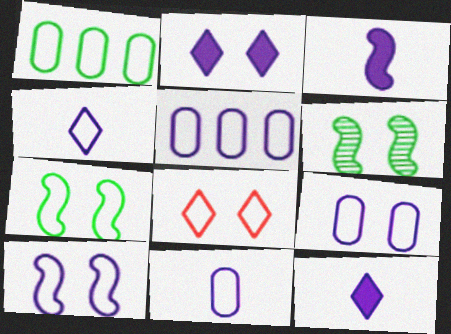[[4, 5, 10], 
[5, 9, 11], 
[7, 8, 9]]